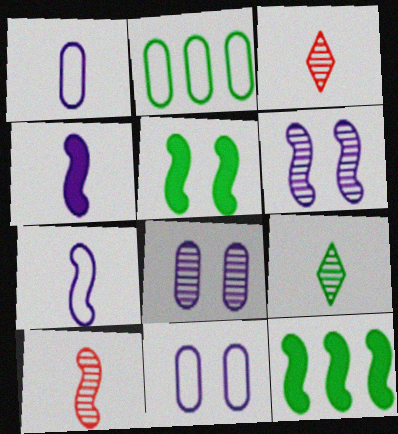[[2, 5, 9], 
[3, 11, 12]]